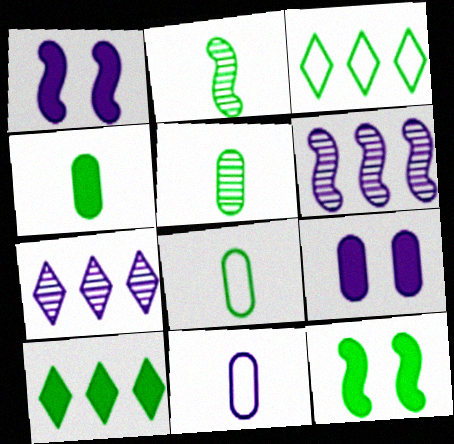[[1, 7, 11], 
[3, 5, 12], 
[4, 5, 8], 
[4, 10, 12]]